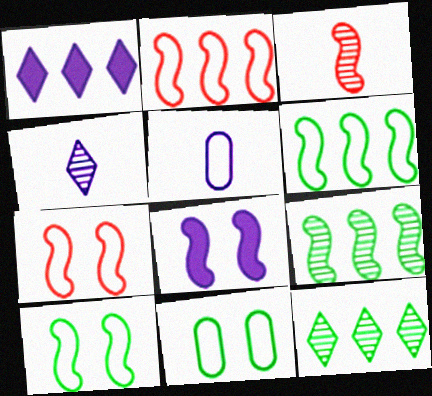[[1, 3, 11], 
[3, 6, 8]]